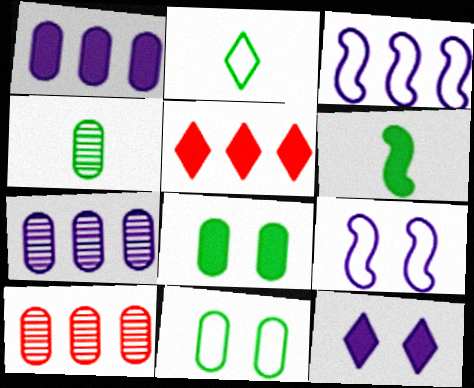[[2, 4, 6], 
[4, 5, 9]]